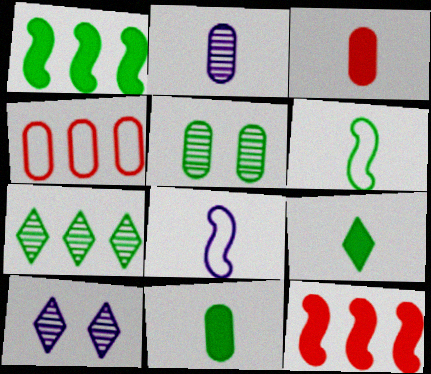[]